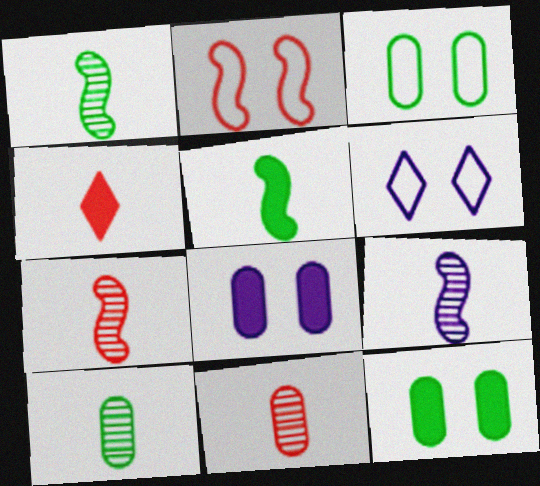[[1, 7, 9], 
[2, 3, 6]]